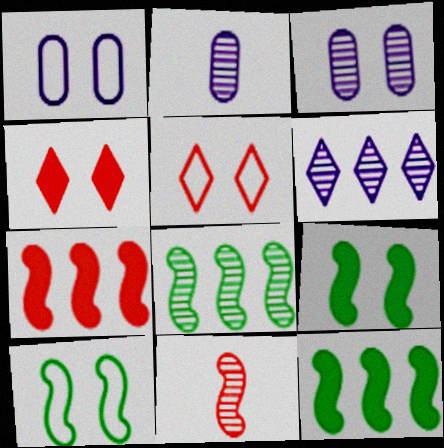[[1, 5, 10], 
[2, 5, 12], 
[3, 4, 10], 
[3, 5, 9]]